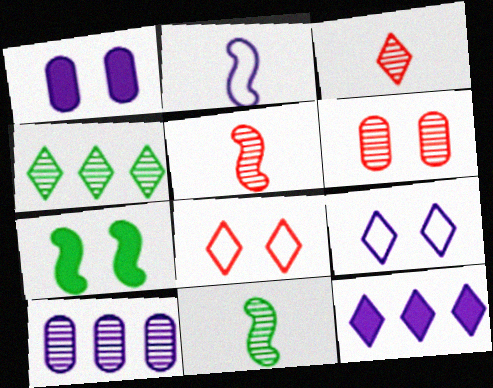[[6, 7, 9]]